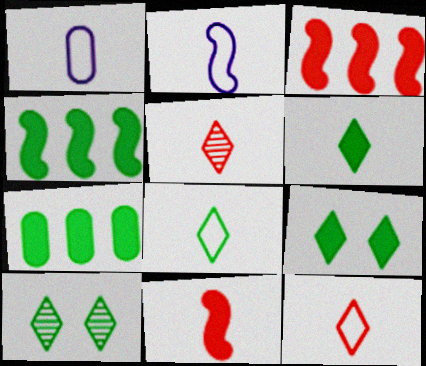[[1, 3, 10]]